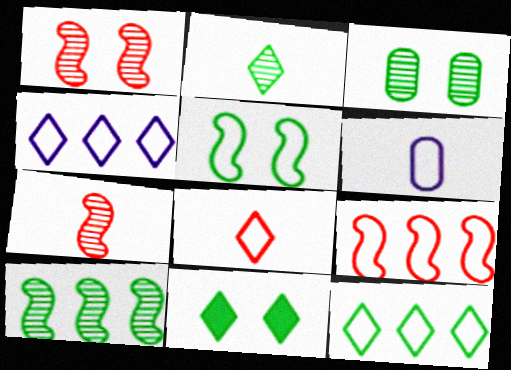[[2, 3, 10], 
[2, 11, 12], 
[3, 5, 11]]